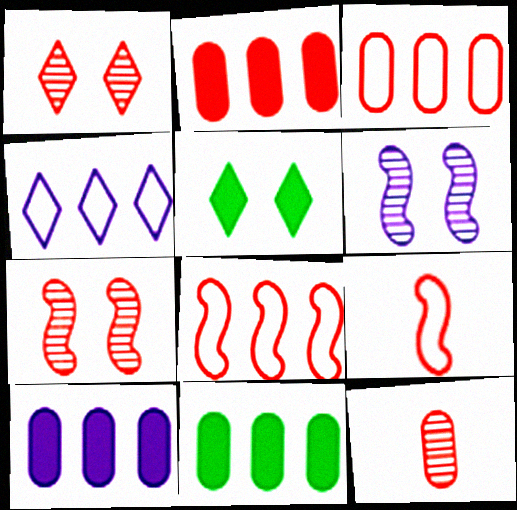[[1, 2, 9], 
[2, 10, 11]]